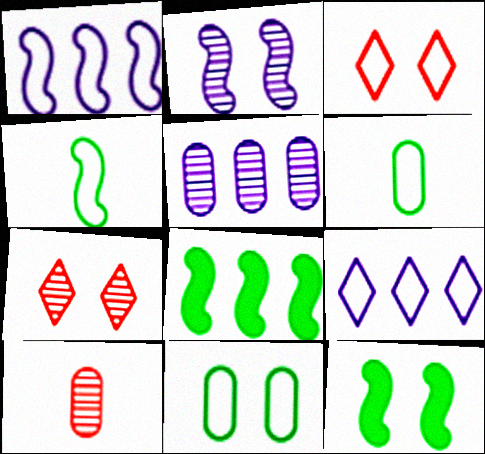[[1, 3, 6], 
[9, 10, 12]]